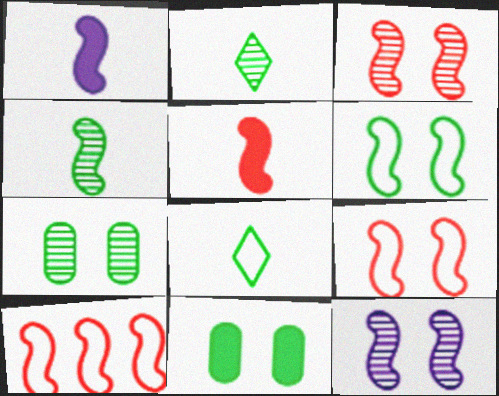[[3, 5, 10]]